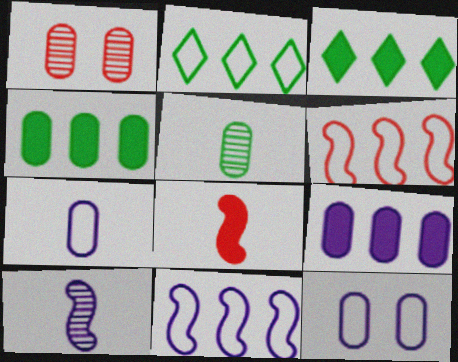[[1, 4, 7]]